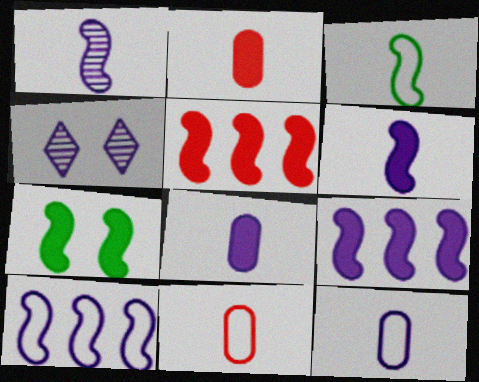[[4, 8, 10], 
[4, 9, 12], 
[5, 6, 7]]